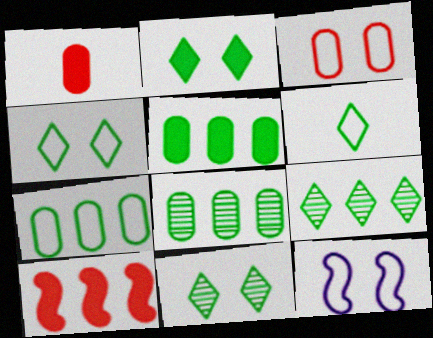[[1, 9, 12], 
[2, 4, 11], 
[2, 6, 9], 
[3, 4, 12], 
[5, 7, 8]]